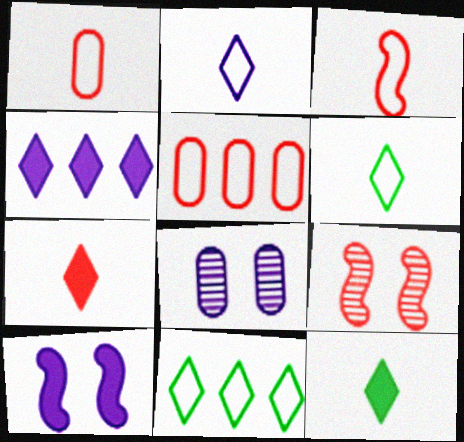[[5, 7, 9]]